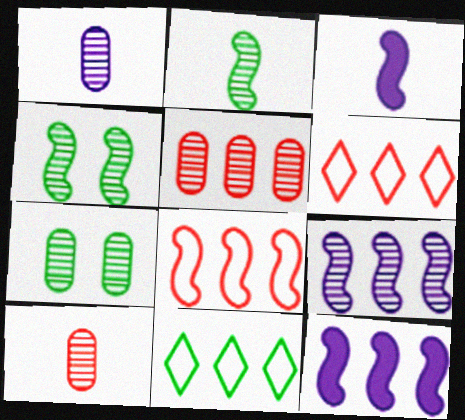[[1, 5, 7], 
[3, 4, 8], 
[3, 6, 7], 
[5, 11, 12]]